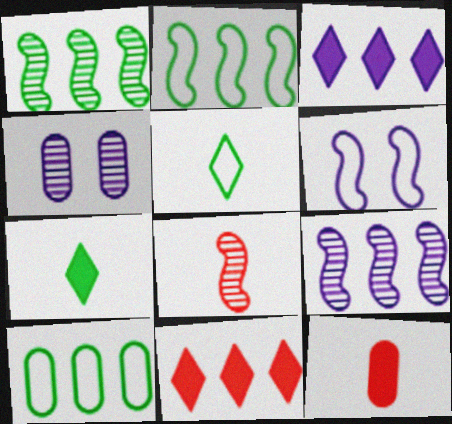[[4, 10, 12], 
[9, 10, 11]]